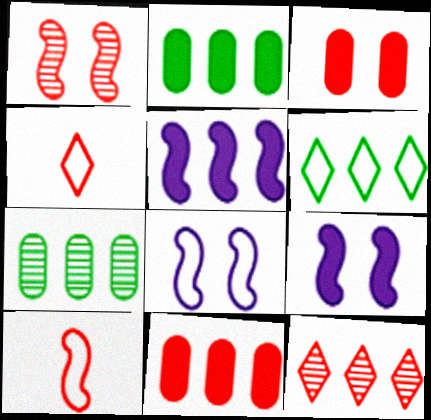[[1, 4, 11], 
[3, 10, 12], 
[4, 7, 9]]